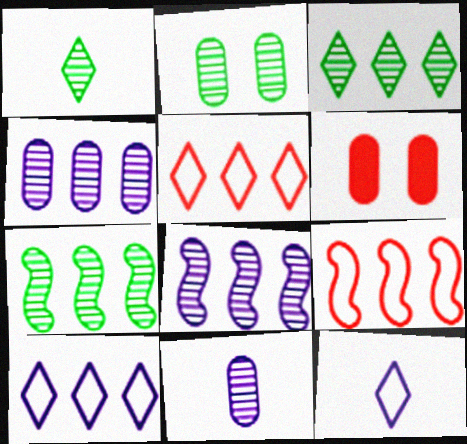[[1, 2, 7], 
[6, 7, 12]]